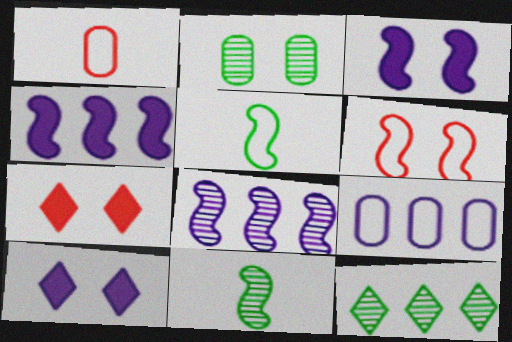[[1, 3, 12], 
[2, 6, 10], 
[2, 11, 12], 
[4, 6, 11], 
[7, 9, 11]]